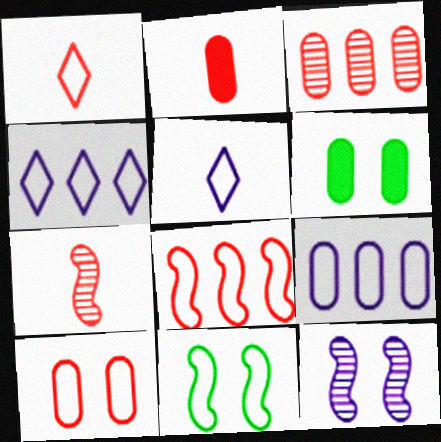[[1, 2, 7], 
[1, 8, 10], 
[1, 9, 11], 
[2, 3, 10], 
[4, 6, 7]]